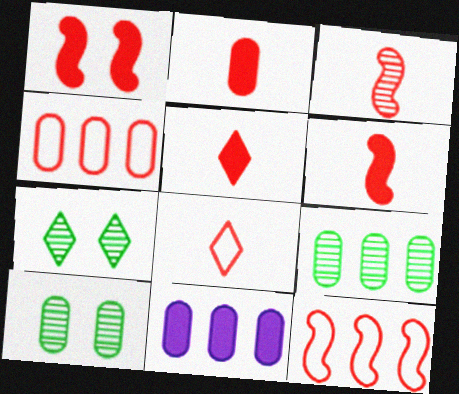[[1, 3, 12], 
[2, 3, 8], 
[2, 5, 6], 
[4, 9, 11]]